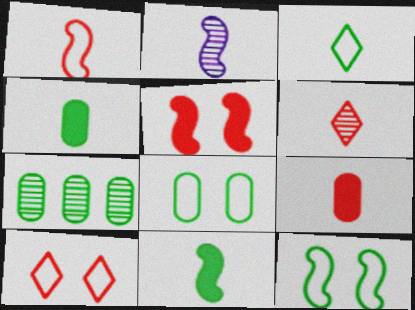[[1, 2, 11], 
[1, 6, 9], 
[2, 3, 9], 
[4, 7, 8]]